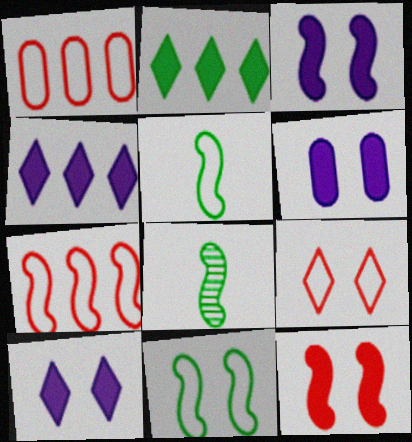[[1, 8, 10], 
[3, 6, 10], 
[3, 7, 8]]